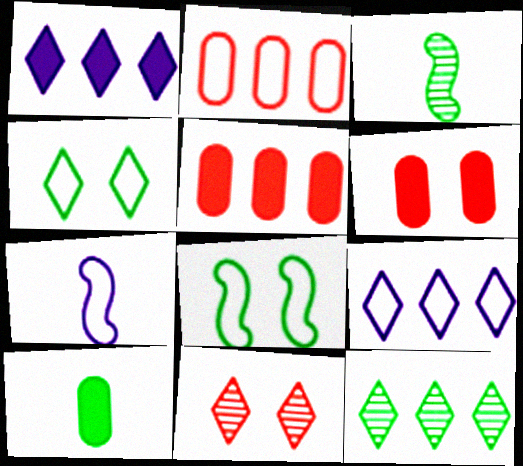[[2, 4, 7], 
[3, 6, 9], 
[6, 7, 12], 
[8, 10, 12]]